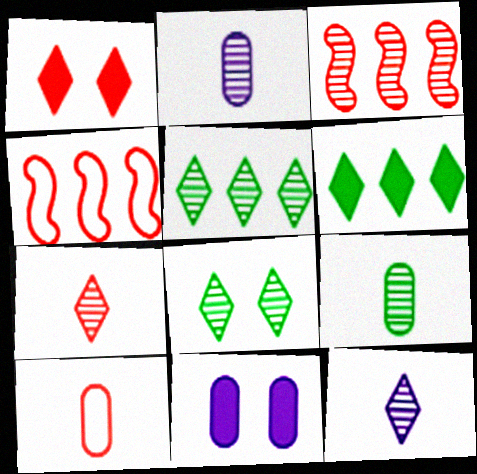[[1, 3, 10], 
[2, 3, 8]]